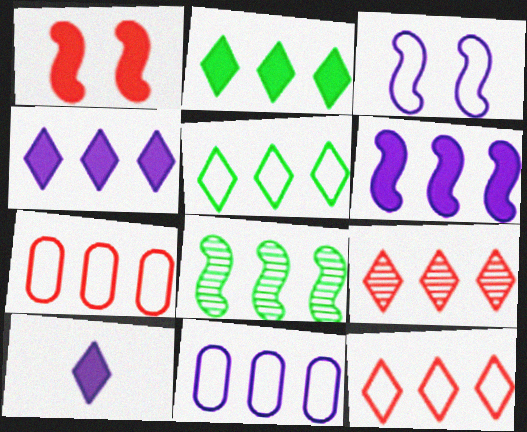[[4, 5, 9], 
[4, 7, 8]]